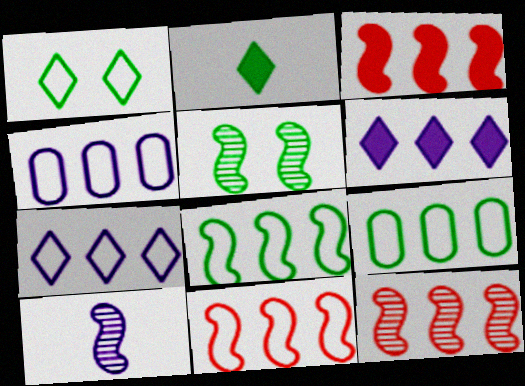[[2, 5, 9], 
[3, 11, 12], 
[5, 10, 12], 
[6, 9, 12], 
[7, 9, 11]]